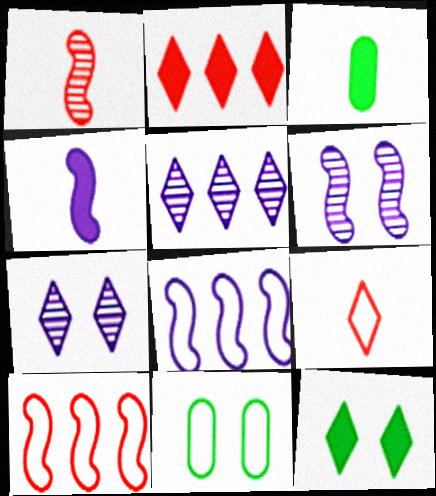[[3, 7, 10], 
[4, 6, 8], 
[5, 9, 12], 
[8, 9, 11]]